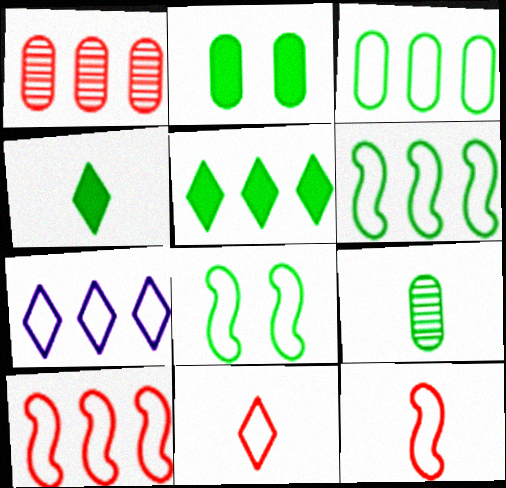[[2, 3, 9], 
[3, 7, 10], 
[5, 8, 9]]